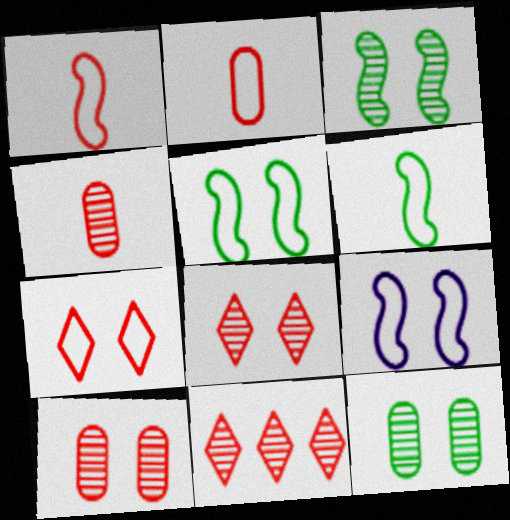[]